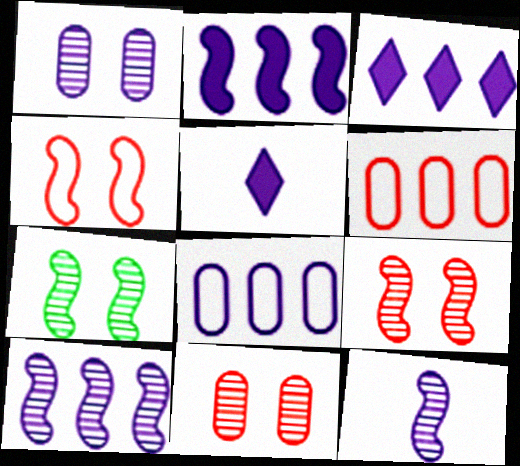[[3, 8, 10], 
[5, 6, 7]]